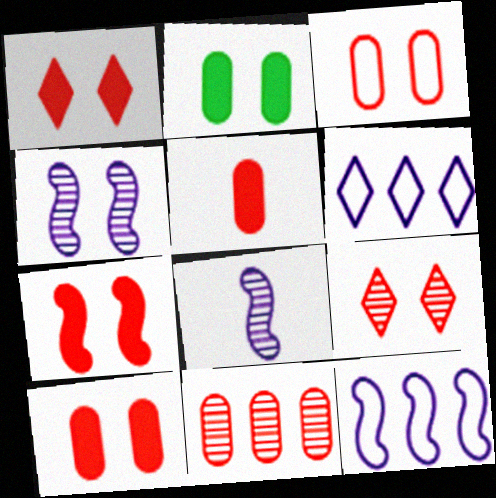[[1, 7, 10], 
[3, 5, 11], 
[3, 7, 9]]